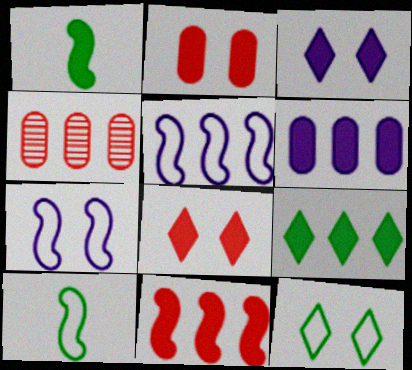[[1, 6, 8], 
[3, 4, 10], 
[4, 5, 9], 
[6, 9, 11]]